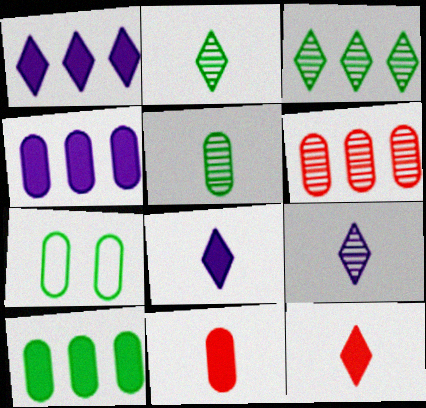[[5, 7, 10]]